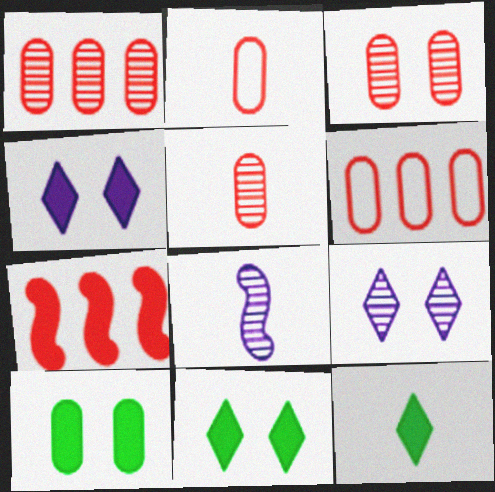[[1, 3, 5], 
[2, 8, 12], 
[6, 8, 11]]